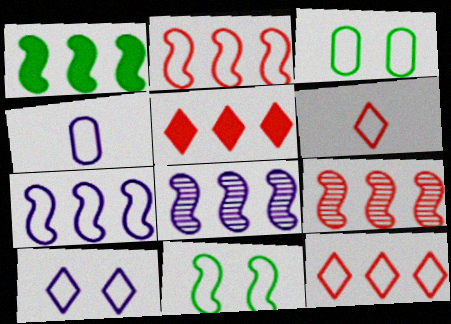[[1, 2, 8], 
[1, 7, 9], 
[3, 6, 7], 
[4, 7, 10], 
[4, 11, 12]]